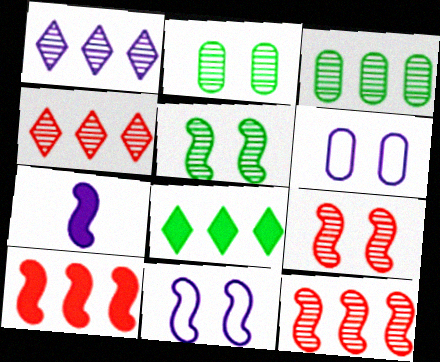[[1, 3, 12], 
[1, 6, 7]]